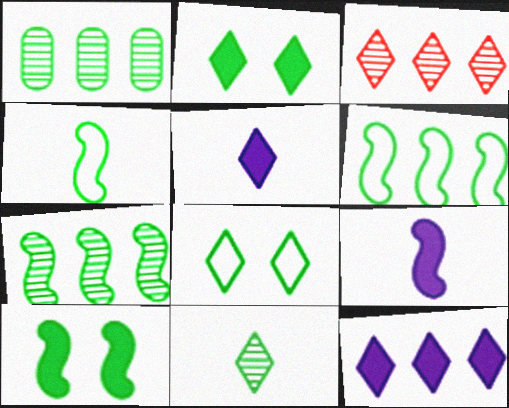[[1, 2, 4], 
[3, 5, 8], 
[4, 7, 10]]